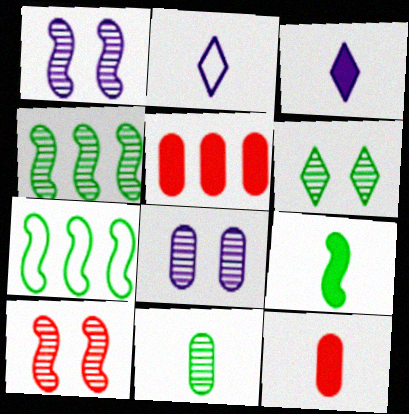[[3, 9, 12], 
[4, 6, 11], 
[6, 8, 10]]